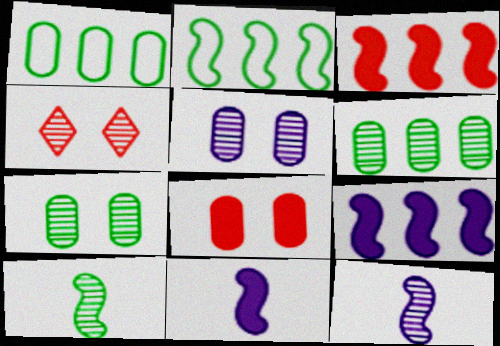[[1, 4, 11], 
[4, 6, 12]]